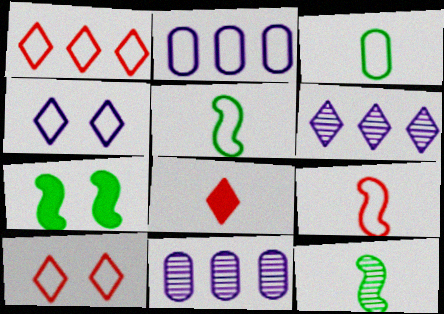[[2, 5, 10]]